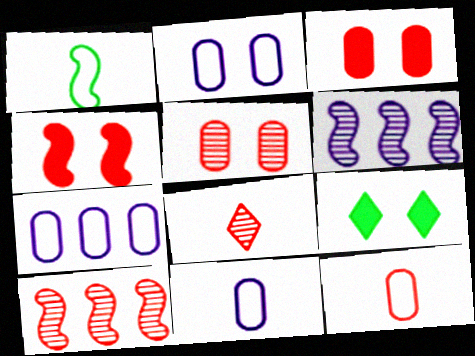[[1, 4, 6], 
[2, 7, 11], 
[5, 8, 10], 
[6, 9, 12], 
[9, 10, 11]]